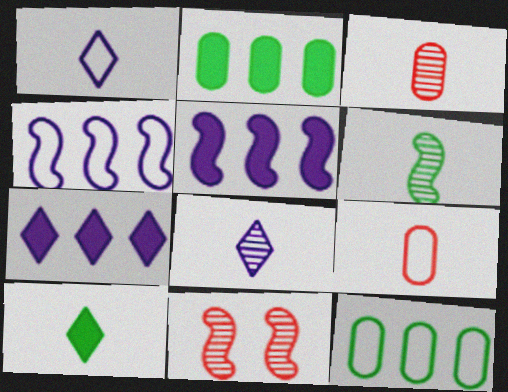[[1, 2, 11], 
[3, 6, 8]]